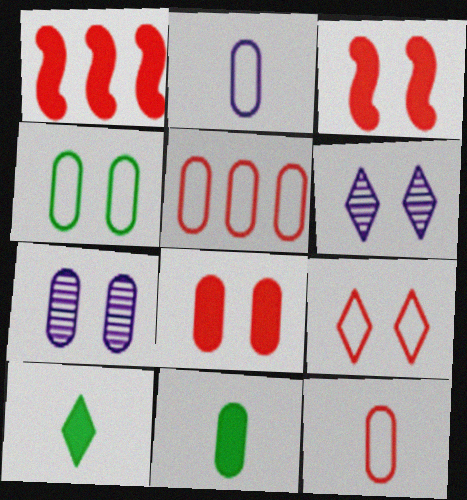[[2, 4, 5], 
[3, 4, 6], 
[4, 7, 8], 
[5, 7, 11]]